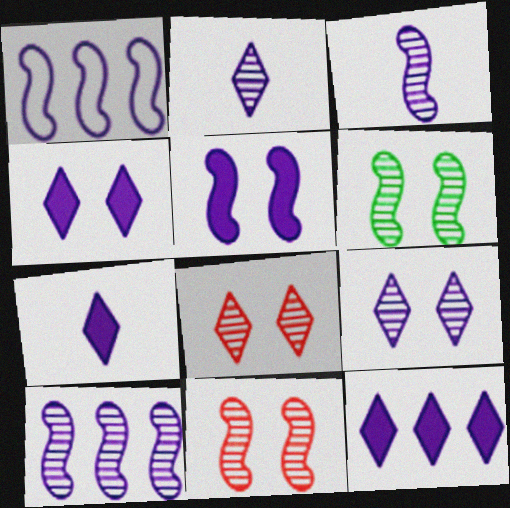[[1, 3, 5], 
[4, 7, 12]]